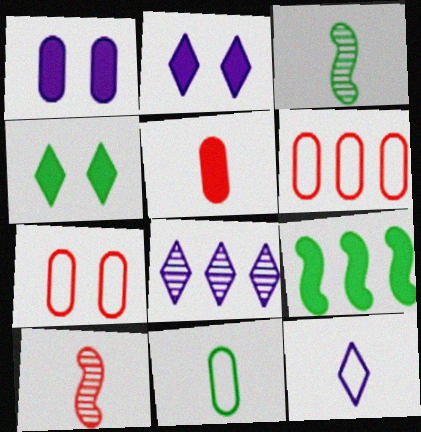[[2, 3, 6], 
[2, 5, 9], 
[2, 8, 12], 
[3, 5, 12], 
[6, 8, 9]]